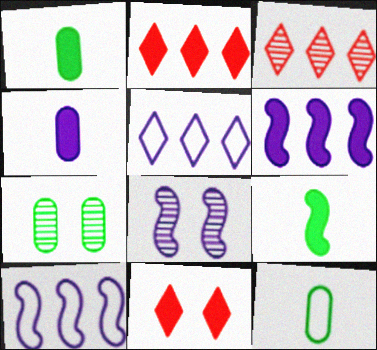[[1, 6, 11], 
[2, 8, 12], 
[4, 5, 8]]